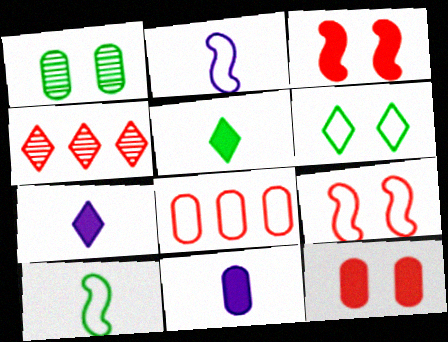[[1, 8, 11], 
[2, 6, 8], 
[4, 6, 7]]